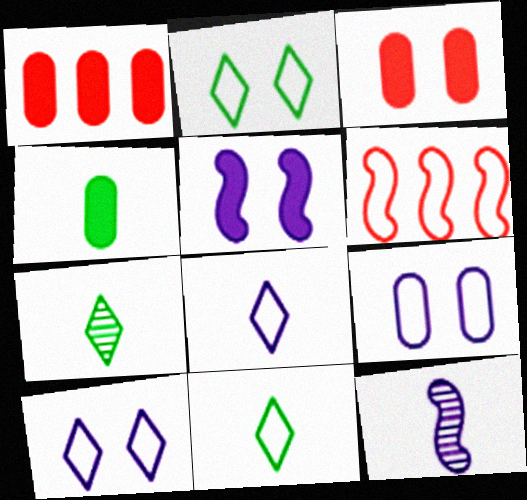[[1, 2, 12], 
[6, 9, 11]]